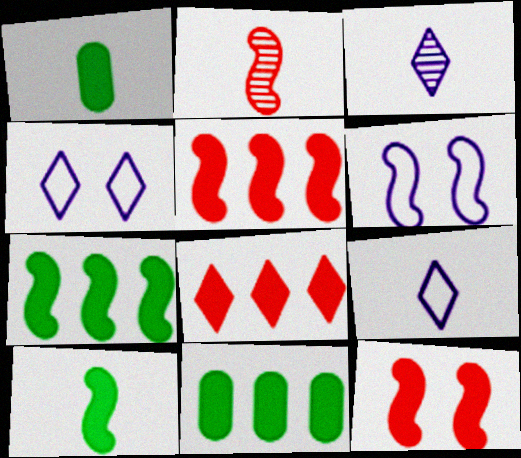[[1, 2, 9], 
[2, 4, 11], 
[2, 6, 7]]